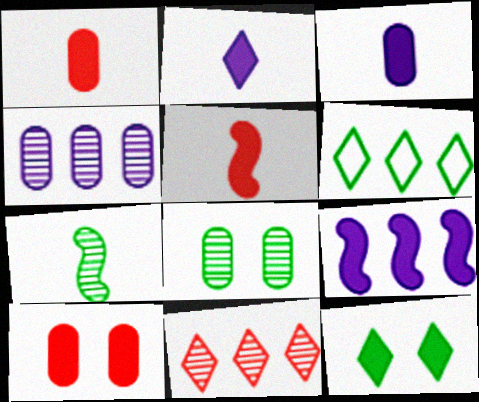[[1, 9, 12]]